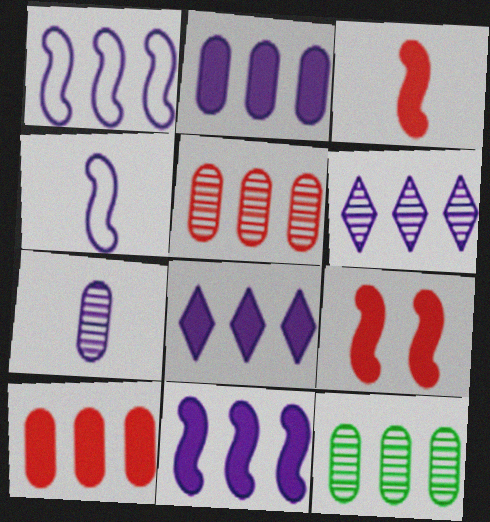[[1, 2, 6], 
[2, 8, 11]]